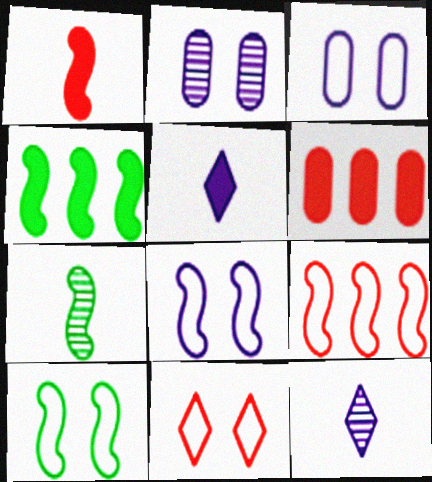[[3, 10, 11], 
[4, 7, 10], 
[6, 10, 12]]